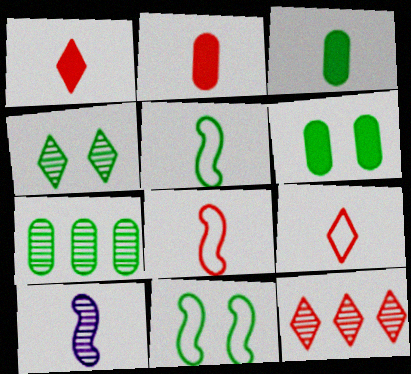[[3, 9, 10], 
[4, 6, 11]]